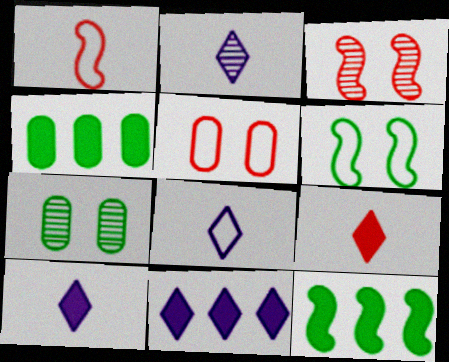[[1, 7, 11], 
[2, 5, 12], 
[2, 8, 10], 
[3, 4, 8]]